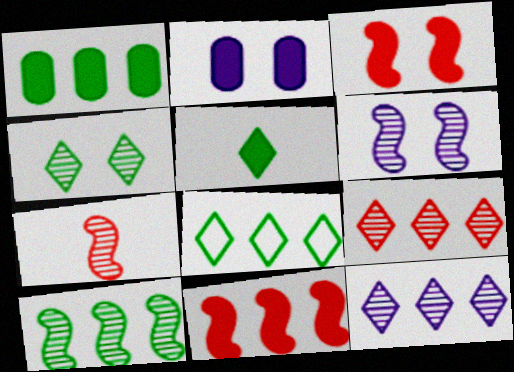[[1, 8, 10], 
[2, 5, 11], 
[2, 7, 8], 
[4, 5, 8], 
[6, 7, 10]]